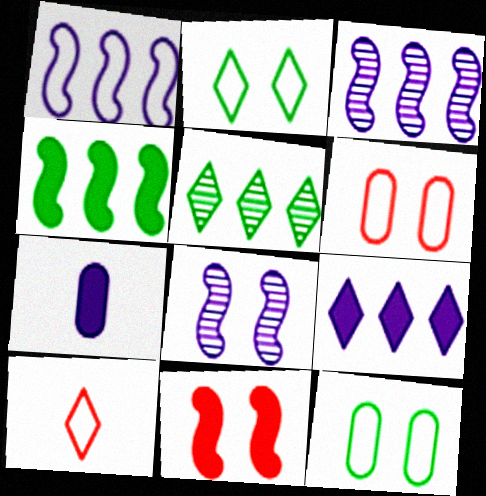[[1, 10, 12]]